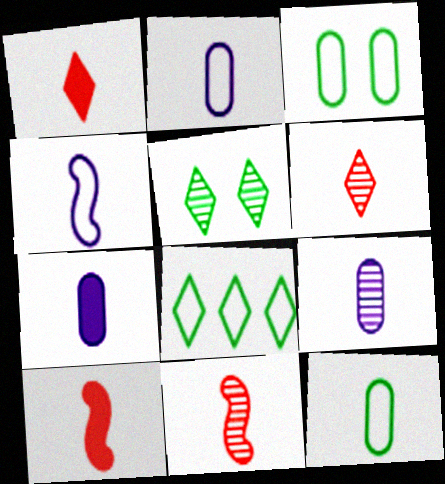[[2, 7, 9]]